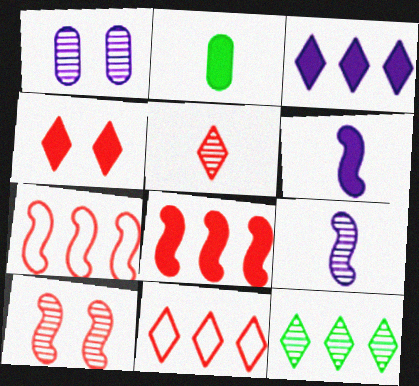[[3, 11, 12], 
[4, 5, 11]]